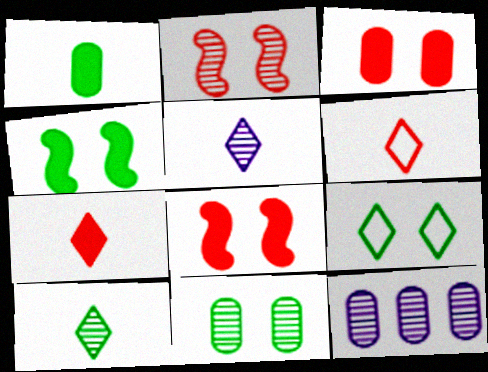[[2, 10, 12], 
[4, 6, 12], 
[4, 9, 11]]